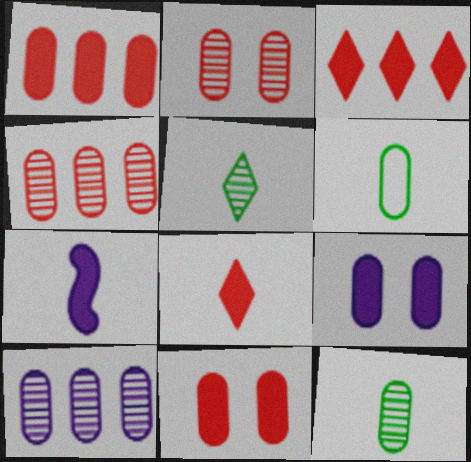[[2, 10, 12], 
[4, 6, 9], 
[6, 10, 11]]